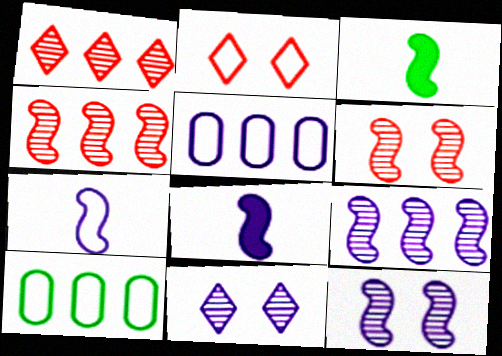[[2, 7, 10], 
[5, 8, 11]]